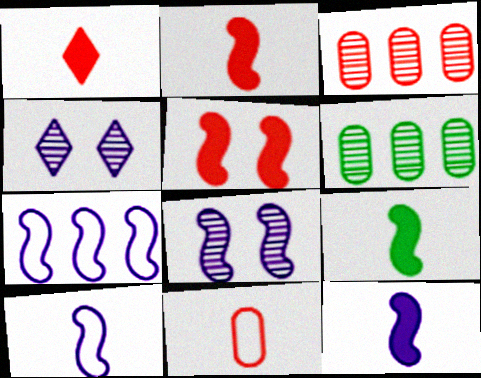[[2, 9, 12], 
[7, 8, 12]]